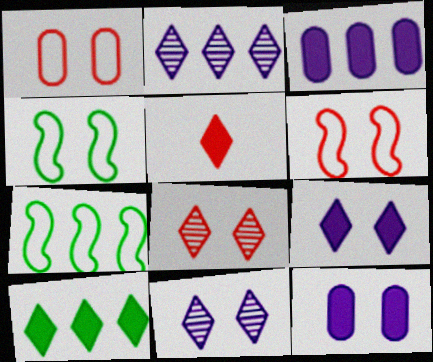[[4, 8, 12], 
[5, 9, 10]]